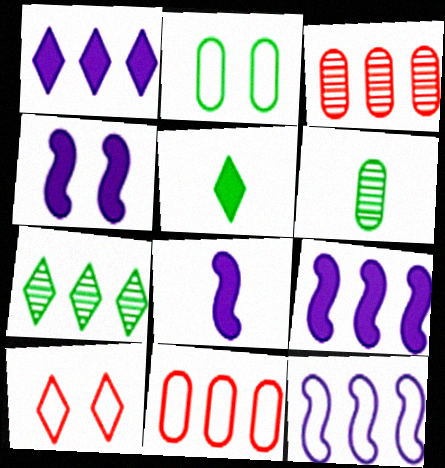[[4, 8, 9], 
[6, 9, 10], 
[7, 9, 11]]